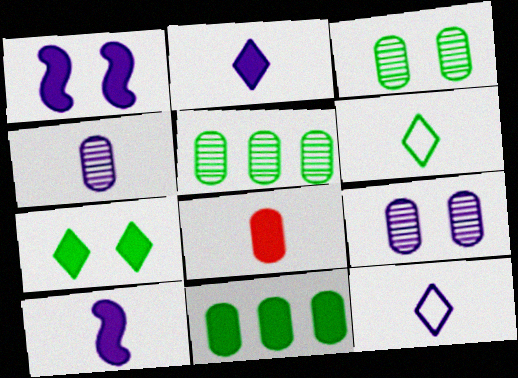[[4, 10, 12]]